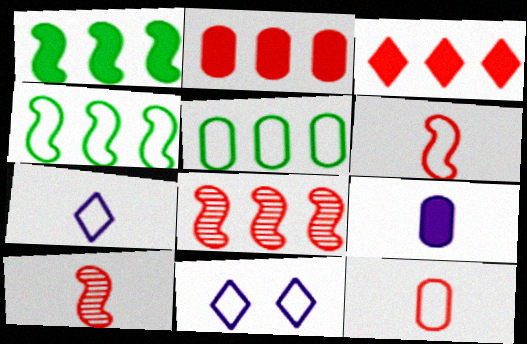[[4, 11, 12], 
[5, 6, 11]]